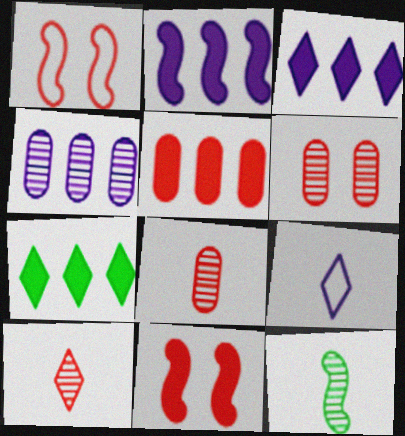[[1, 2, 12], 
[1, 5, 10], 
[2, 5, 7]]